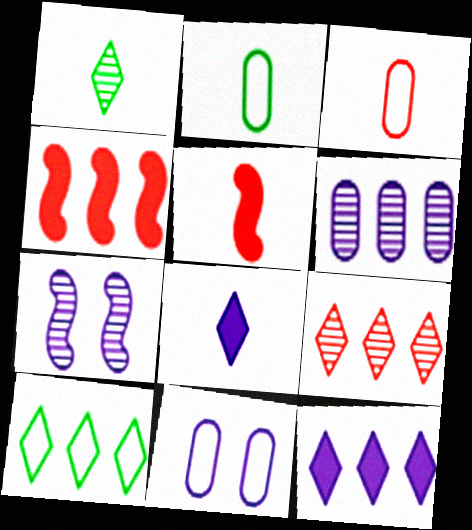[[1, 4, 11], 
[4, 6, 10], 
[9, 10, 12]]